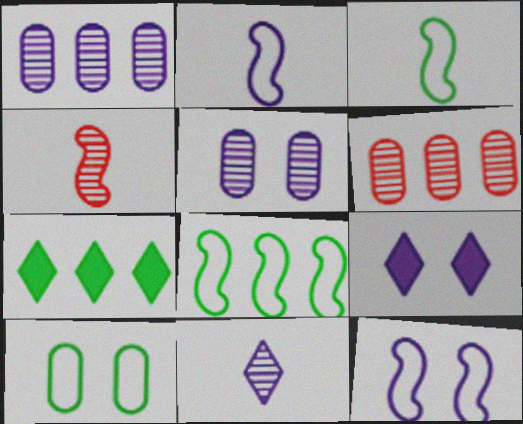[[1, 2, 9], 
[3, 6, 9], 
[5, 9, 12]]